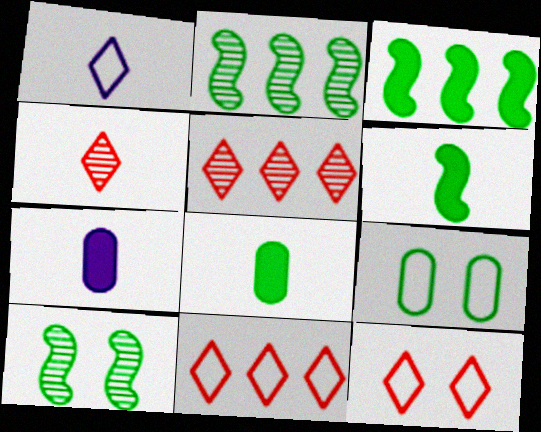[[2, 7, 12], 
[7, 10, 11]]